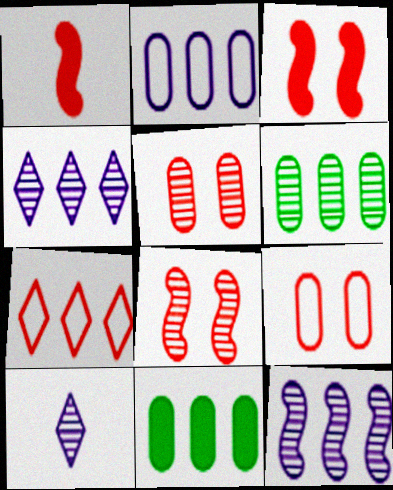[[1, 5, 7], 
[6, 8, 10], 
[7, 11, 12]]